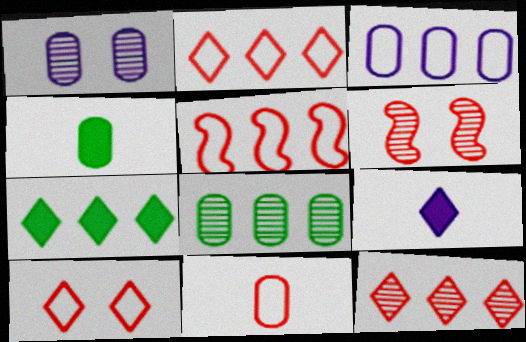[[5, 10, 11]]